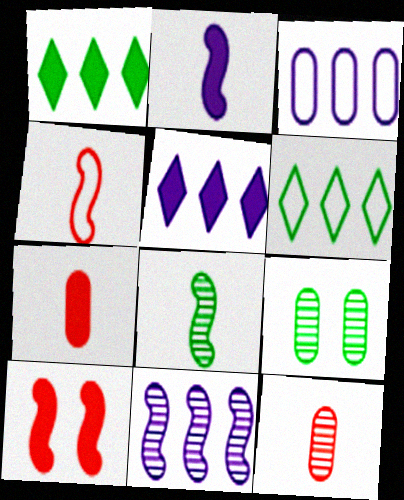[[2, 4, 8], 
[3, 5, 11], 
[3, 7, 9], 
[4, 5, 9]]